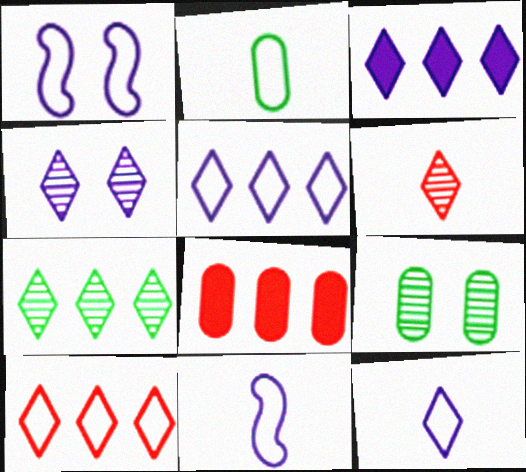[[1, 2, 10], 
[3, 4, 12], 
[3, 7, 10], 
[4, 6, 7]]